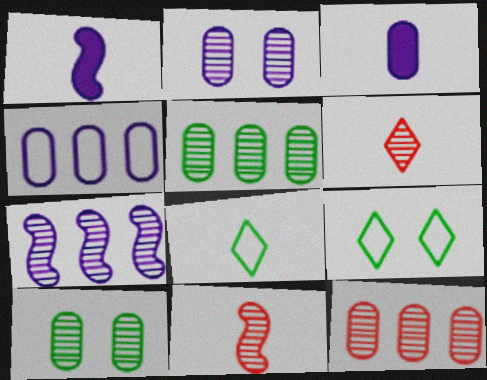[[1, 9, 12], 
[2, 3, 4], 
[3, 8, 11], 
[6, 7, 10]]